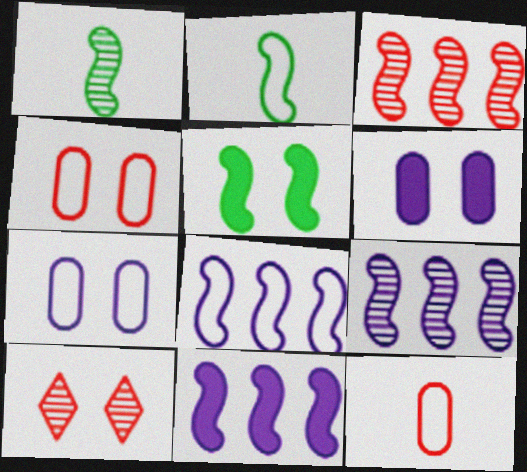[[5, 7, 10], 
[8, 9, 11]]